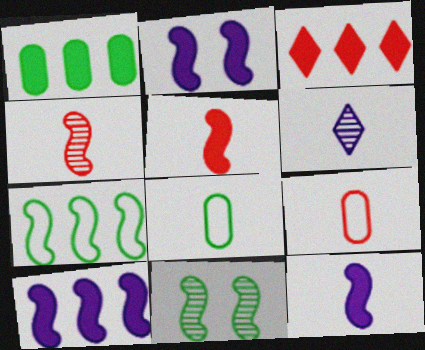[[1, 3, 10], 
[2, 4, 7], 
[2, 10, 12], 
[5, 6, 8]]